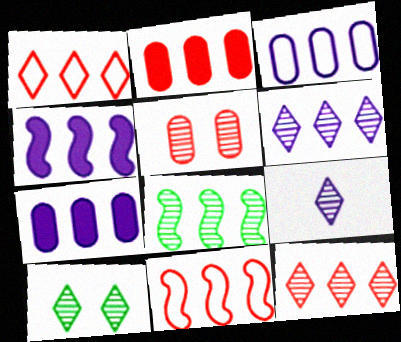[[1, 7, 8], 
[2, 11, 12], 
[3, 4, 6], 
[4, 8, 11], 
[5, 8, 9], 
[9, 10, 12]]